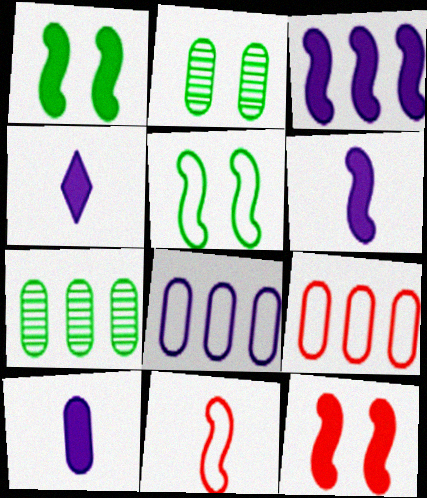[[2, 9, 10], 
[4, 6, 10]]